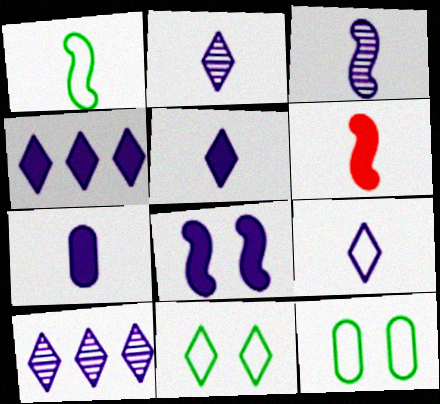[[1, 3, 6], 
[2, 5, 9], 
[3, 7, 9], 
[4, 7, 8], 
[6, 10, 12]]